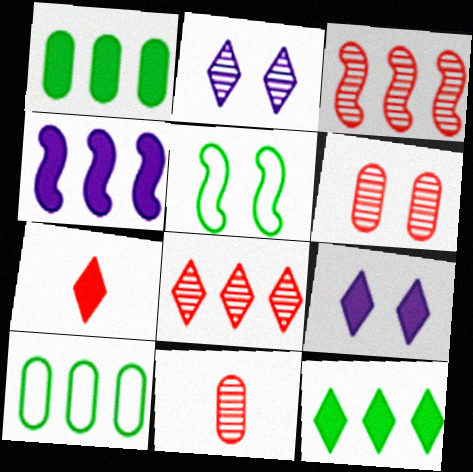[[4, 8, 10], 
[5, 6, 9], 
[7, 9, 12]]